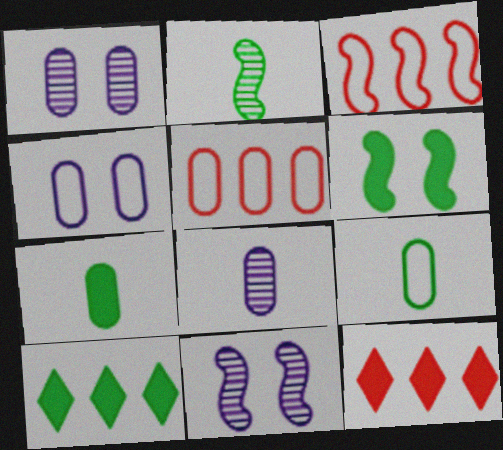[[1, 5, 7], 
[2, 4, 12], 
[4, 5, 9], 
[6, 7, 10], 
[9, 11, 12]]